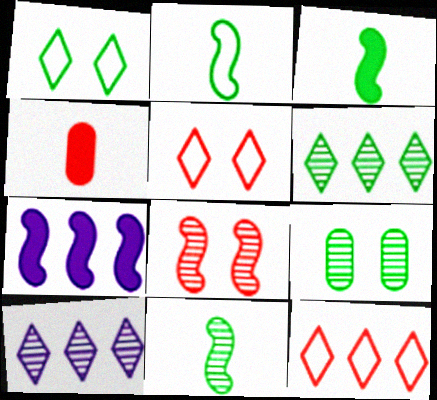[[2, 3, 11], 
[2, 7, 8], 
[4, 8, 12], 
[6, 9, 11]]